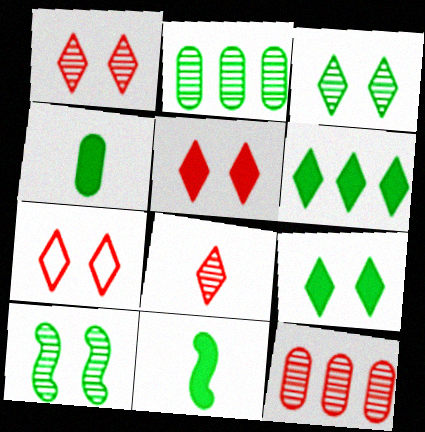[[1, 5, 7]]